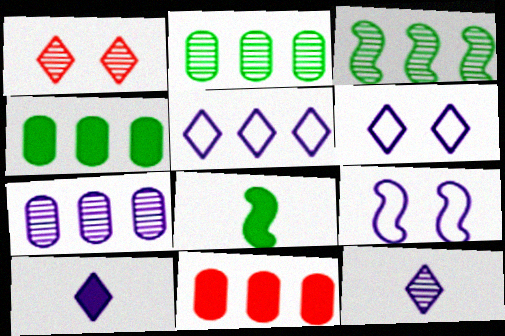[[3, 5, 11], 
[7, 9, 10]]